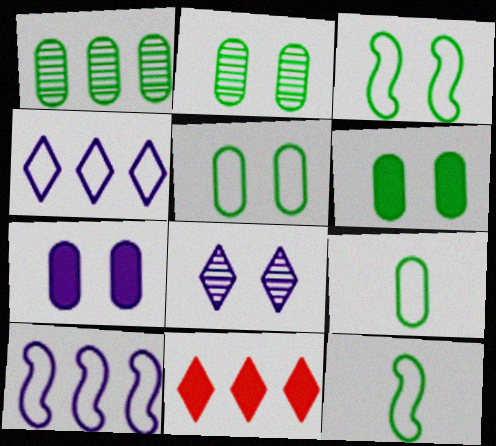[[1, 6, 9], 
[1, 10, 11], 
[2, 5, 6]]